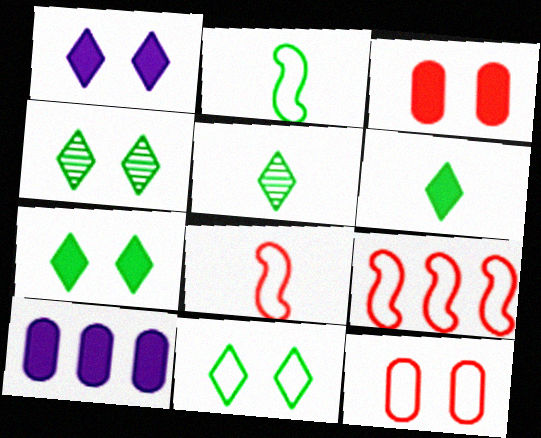[[4, 7, 11], 
[4, 8, 10]]